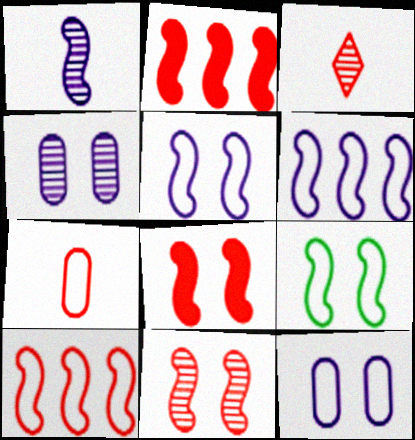[[1, 2, 9]]